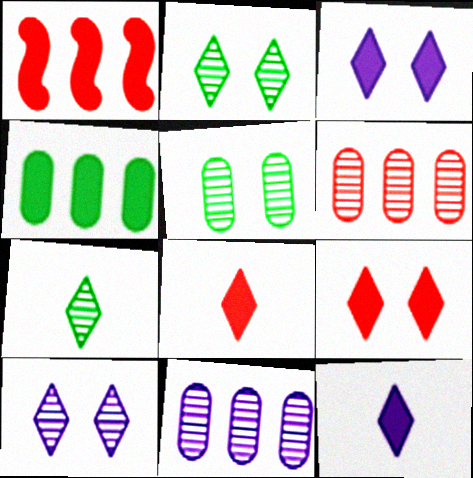[]